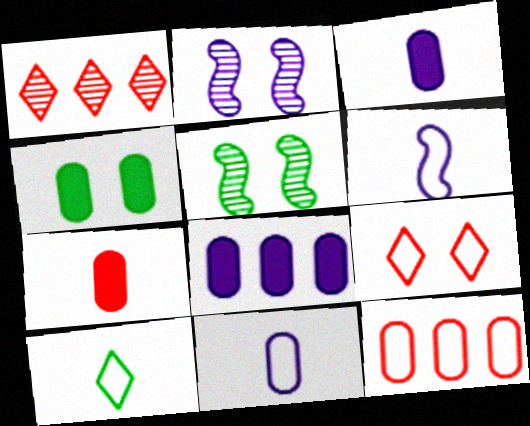[[1, 4, 6], 
[2, 4, 9], 
[4, 7, 8]]